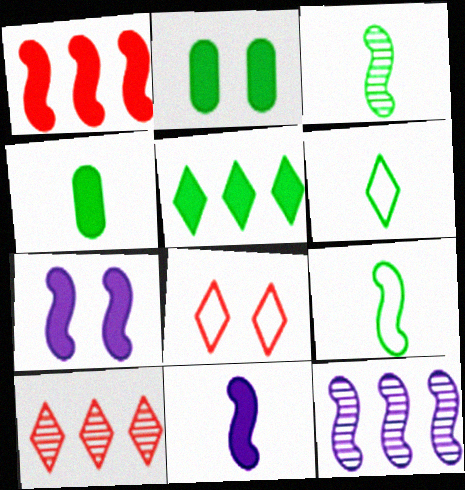[[3, 4, 6], 
[4, 8, 12]]